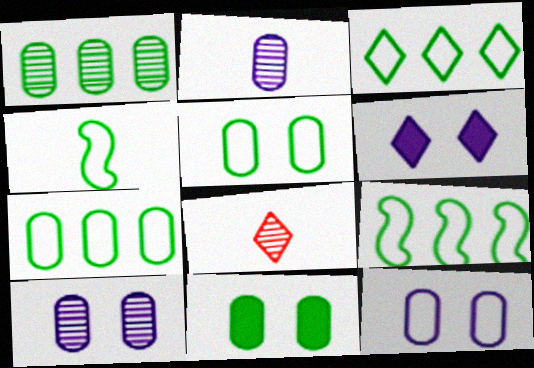[[3, 4, 5], 
[3, 6, 8], 
[3, 7, 9]]